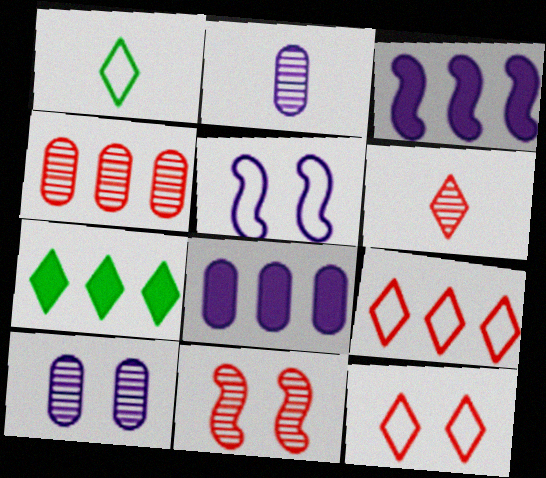[[1, 8, 11], 
[4, 6, 11]]